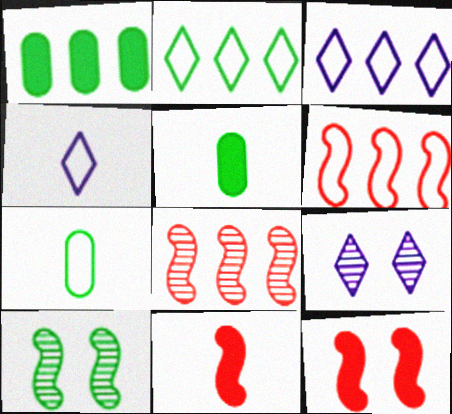[[1, 3, 8], 
[2, 5, 10], 
[5, 6, 9]]